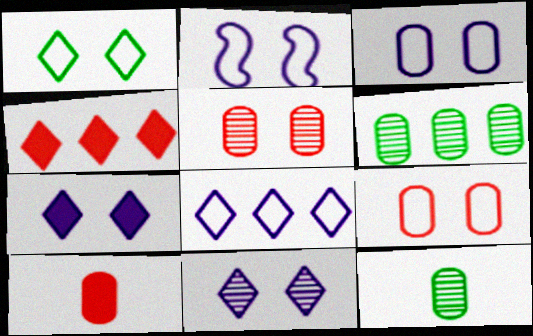[[1, 2, 9], 
[2, 4, 12], 
[3, 6, 10]]